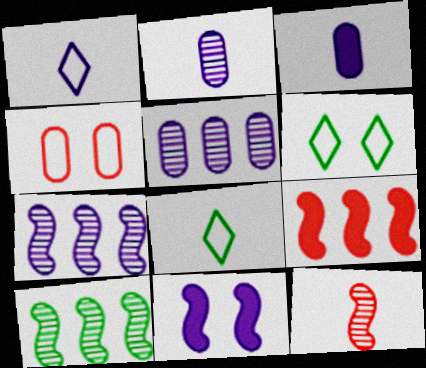[[1, 5, 11], 
[2, 6, 9], 
[3, 8, 12]]